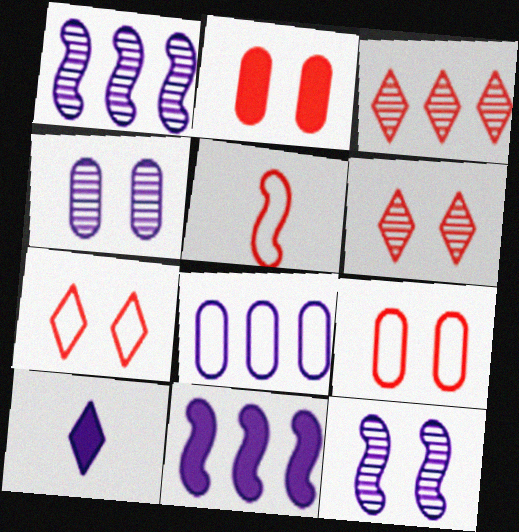[[2, 3, 5], 
[8, 10, 12]]